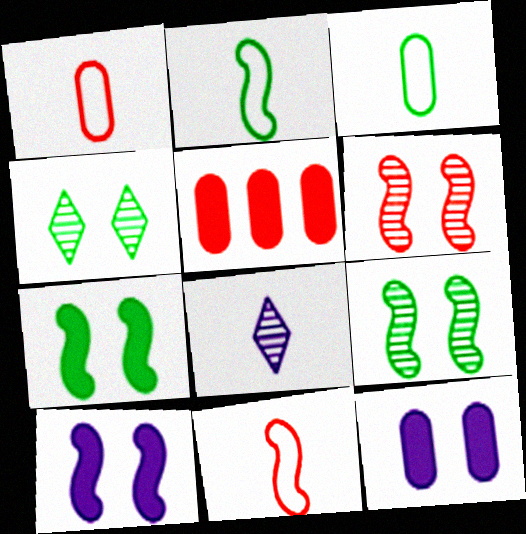[]